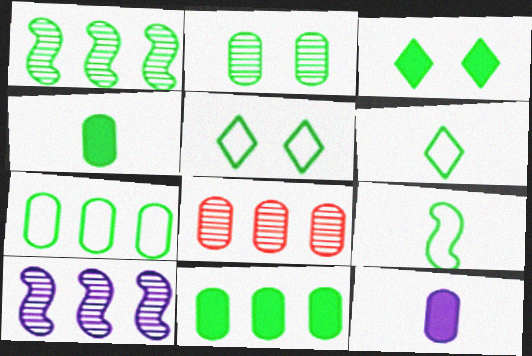[[1, 4, 5], 
[2, 4, 7], 
[5, 7, 9]]